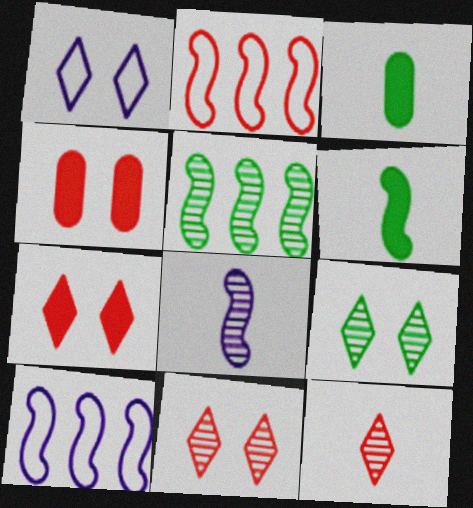[[1, 7, 9], 
[2, 4, 12], 
[3, 10, 11]]